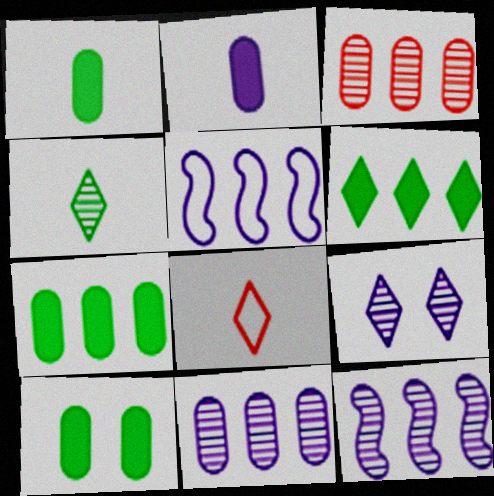[[1, 7, 10], 
[2, 5, 9], 
[3, 5, 6], 
[6, 8, 9], 
[8, 10, 12]]